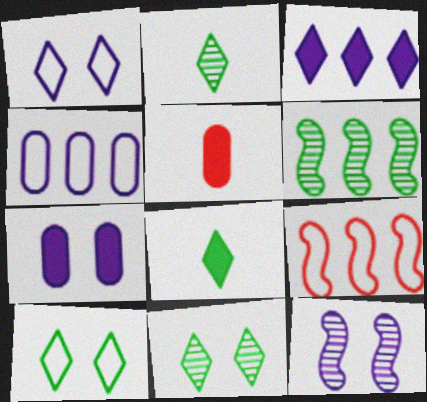[[1, 5, 6], 
[1, 7, 12], 
[2, 7, 9]]